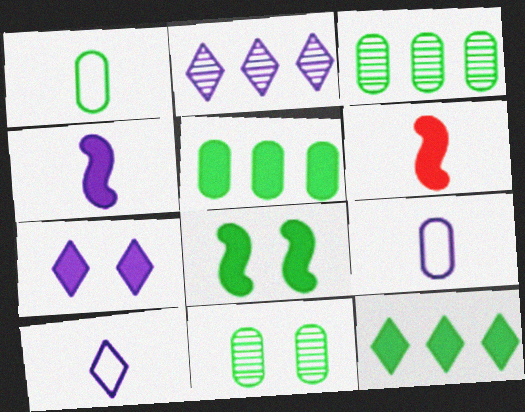[[1, 5, 11], 
[2, 7, 10], 
[5, 6, 7]]